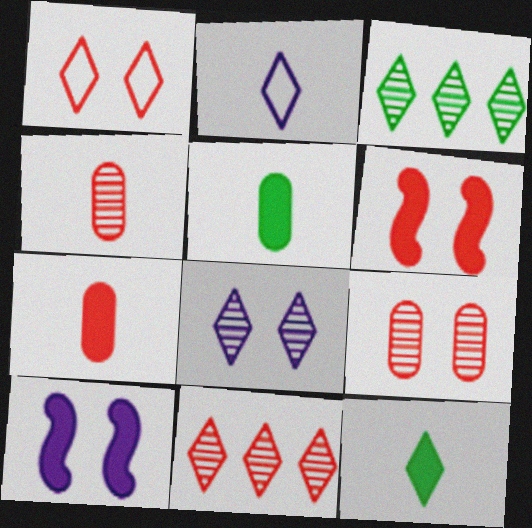[[1, 6, 9]]